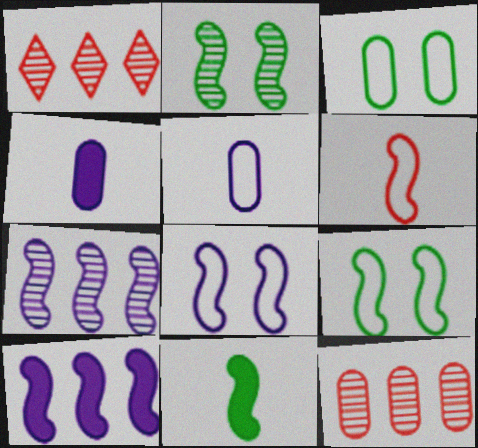[[1, 4, 9], 
[2, 6, 10], 
[3, 4, 12]]